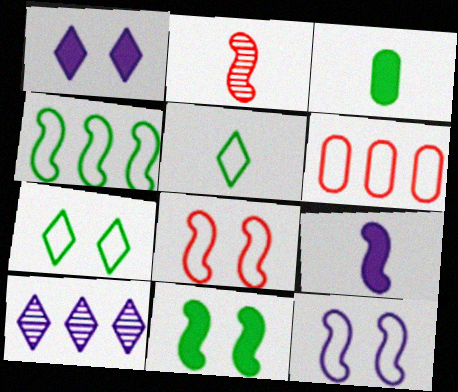[[3, 8, 10], 
[5, 6, 12]]